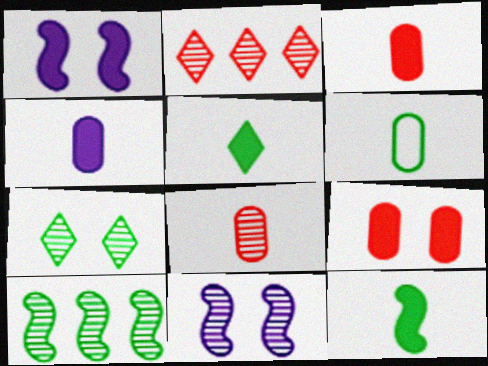[[1, 2, 6], 
[4, 6, 8]]